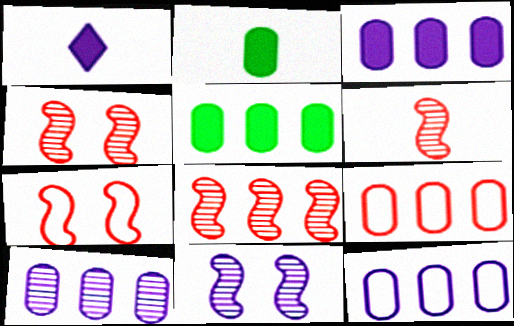[[1, 11, 12], 
[3, 10, 12], 
[4, 6, 8], 
[5, 9, 10]]